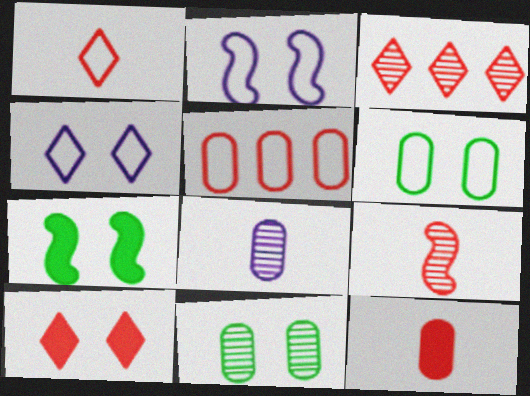[[1, 3, 10], 
[1, 9, 12], 
[2, 10, 11], 
[5, 9, 10]]